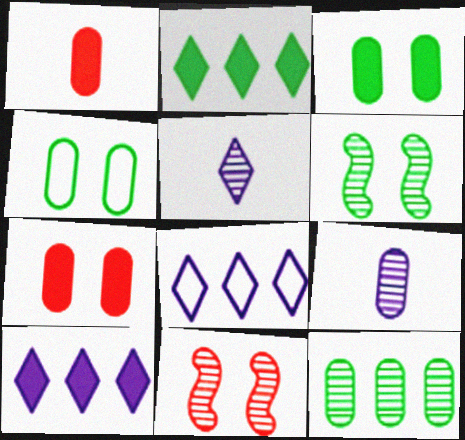[[1, 6, 8], 
[5, 11, 12]]